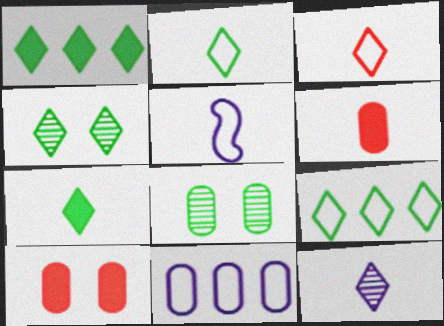[[1, 2, 4], 
[3, 7, 12], 
[4, 7, 9], 
[6, 8, 11]]